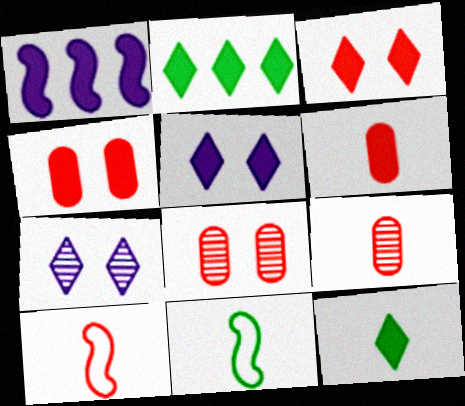[[1, 4, 12]]